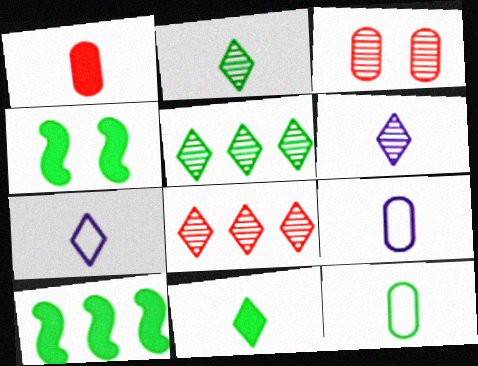[[3, 7, 10], 
[4, 5, 12], 
[4, 8, 9]]